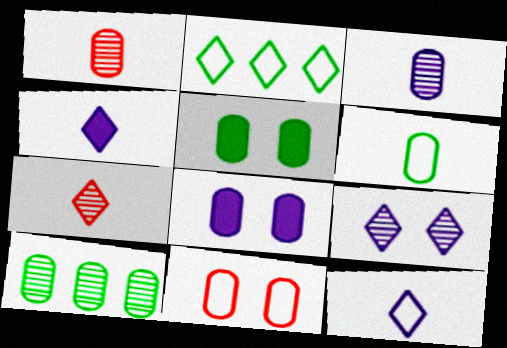[[5, 6, 10]]